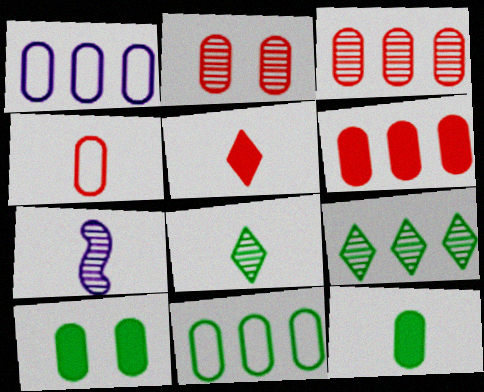[[1, 2, 12], 
[2, 4, 6], 
[2, 7, 9]]